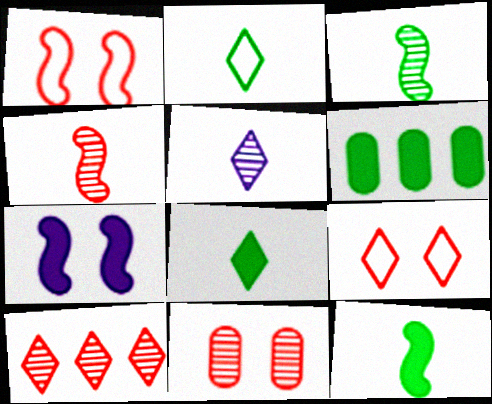[[1, 5, 6], 
[4, 10, 11]]